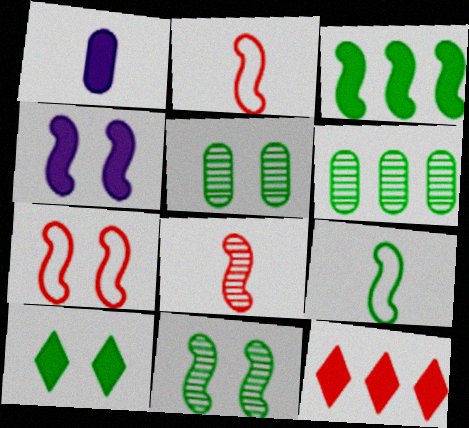[[3, 9, 11], 
[4, 7, 11], 
[6, 9, 10]]